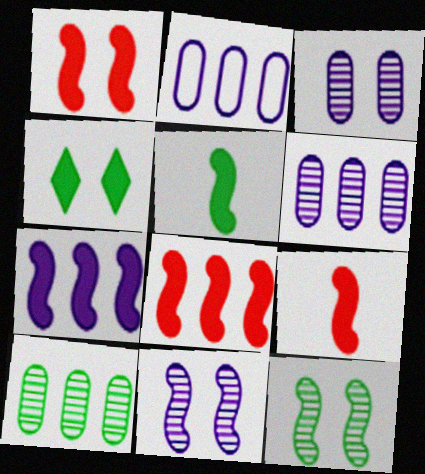[[1, 5, 7], 
[1, 8, 9]]